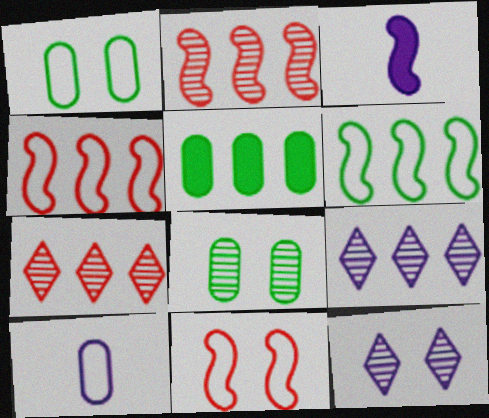[[1, 3, 7], 
[4, 5, 9]]